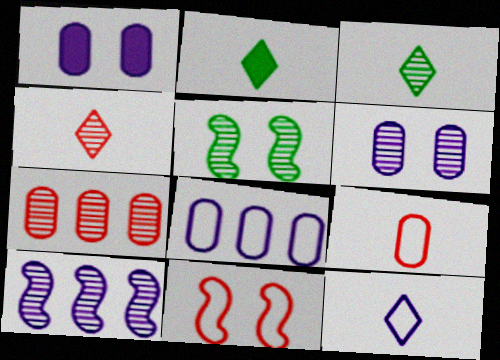[[1, 10, 12], 
[2, 4, 12]]